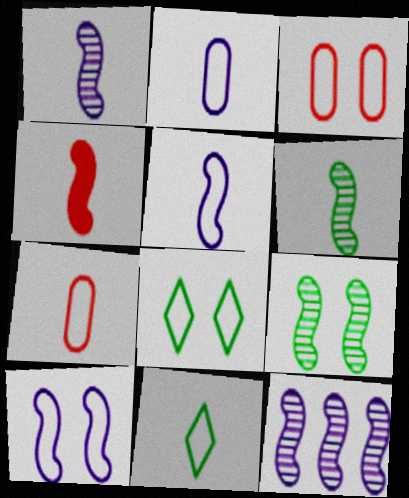[[3, 8, 10], 
[4, 5, 6], 
[5, 7, 11]]